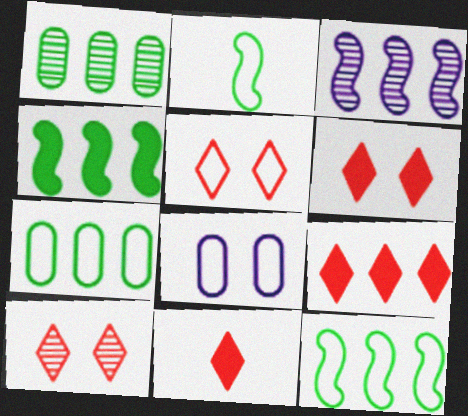[[3, 7, 9], 
[5, 6, 10], 
[6, 9, 11]]